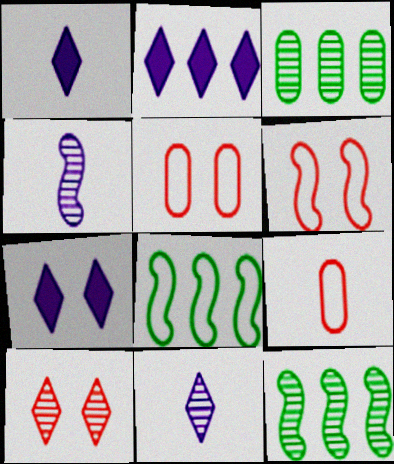[[1, 2, 7], 
[1, 3, 6], 
[1, 5, 12], 
[3, 4, 10], 
[7, 9, 12]]